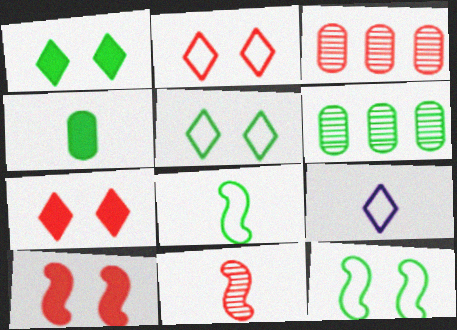[[1, 6, 8], 
[4, 9, 11], 
[6, 9, 10]]